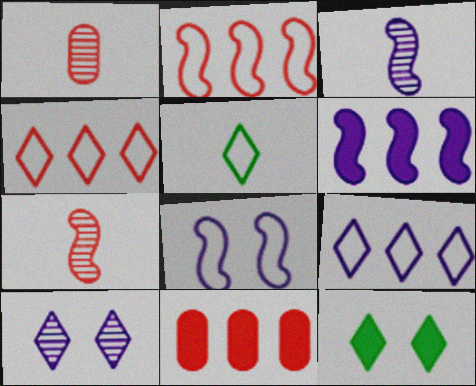[[3, 6, 8]]